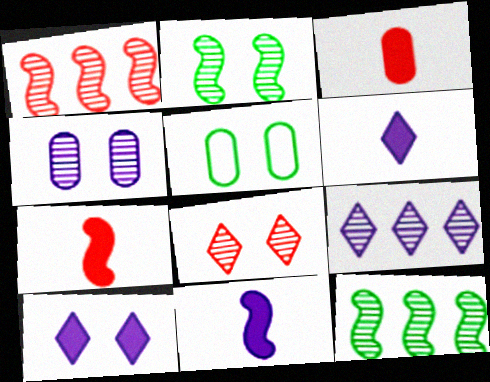[[1, 5, 6], 
[2, 4, 8], 
[5, 7, 9]]